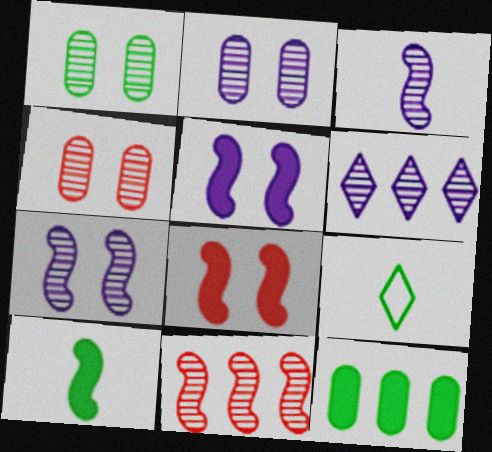[[1, 2, 4], 
[2, 3, 6]]